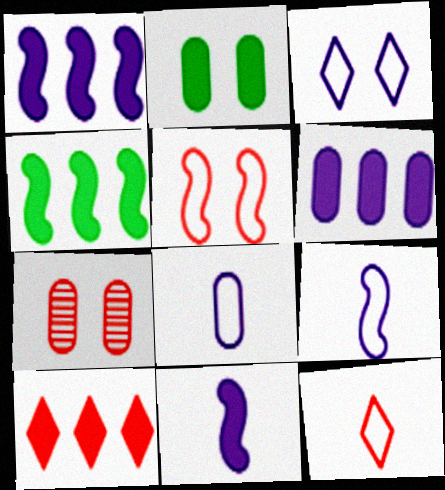[[2, 10, 11], 
[4, 6, 10]]